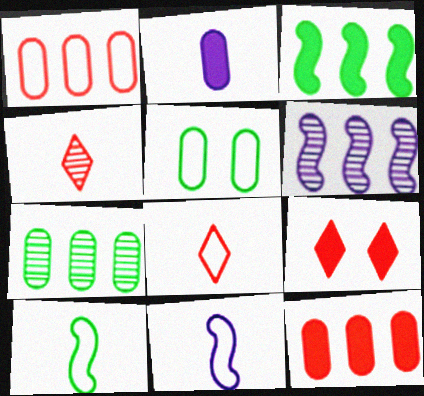[[2, 3, 9], 
[2, 4, 10], 
[7, 9, 11]]